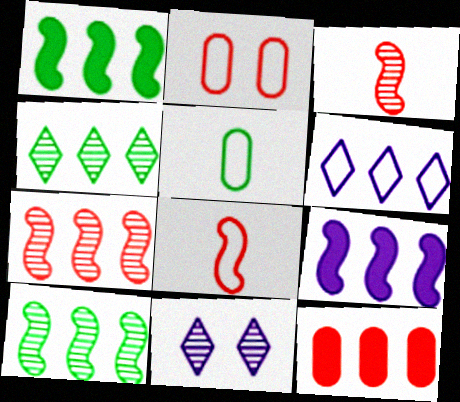[[6, 10, 12]]